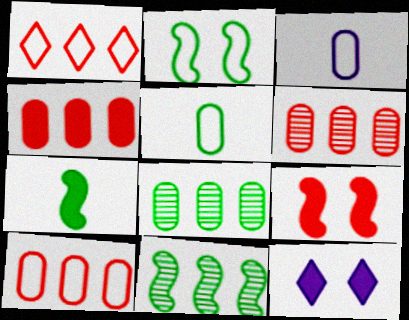[[1, 2, 3], 
[2, 7, 11], 
[4, 6, 10], 
[4, 7, 12]]